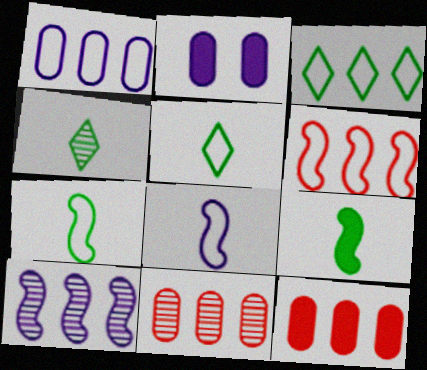[[1, 3, 6], 
[2, 4, 6], 
[3, 10, 12]]